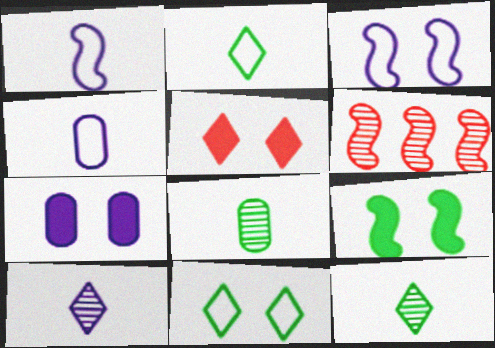[[1, 6, 9], 
[2, 6, 7], 
[5, 7, 9]]